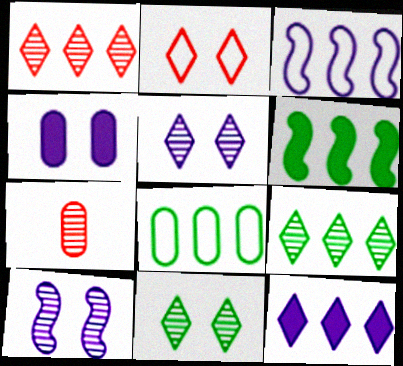[[4, 7, 8], 
[6, 8, 9], 
[7, 9, 10]]